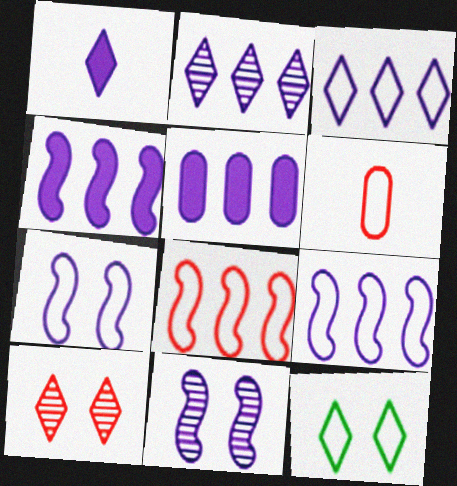[[2, 5, 9], 
[6, 9, 12]]